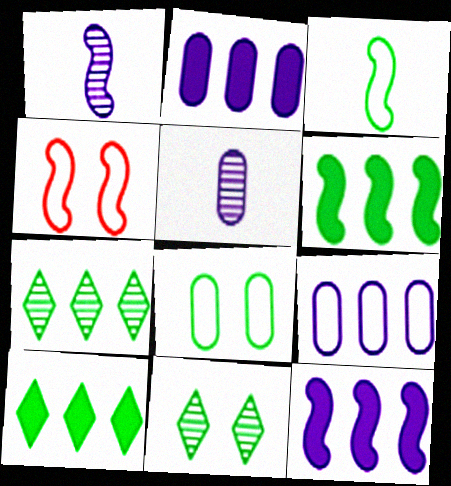[[1, 4, 6], 
[4, 5, 10]]